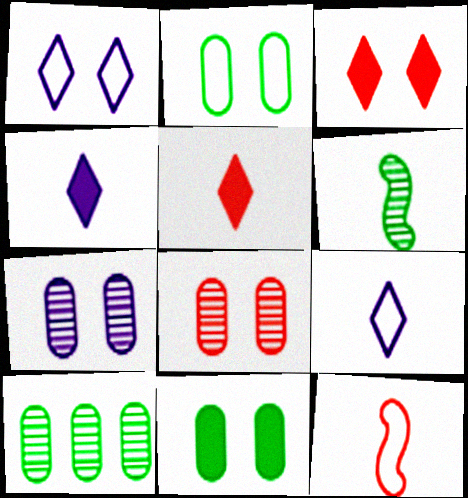[]